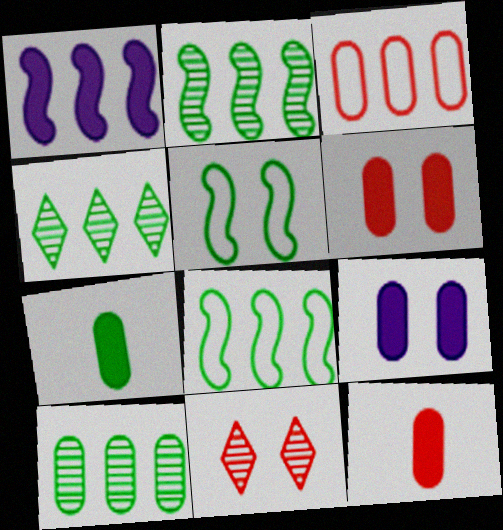[[1, 3, 4], 
[2, 4, 10], 
[4, 5, 7], 
[5, 9, 11]]